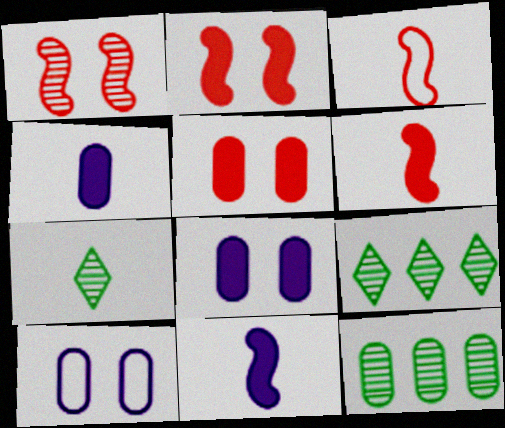[[3, 4, 7], 
[3, 8, 9], 
[6, 9, 10]]